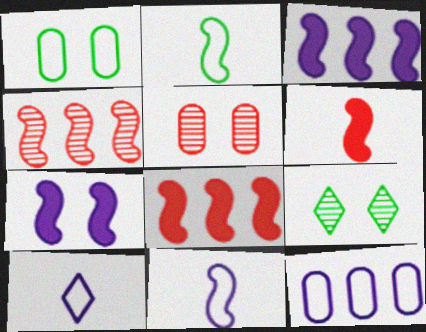[[2, 4, 7], 
[6, 9, 12]]